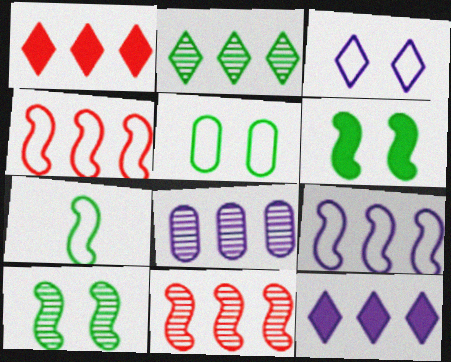[[2, 8, 11], 
[8, 9, 12]]